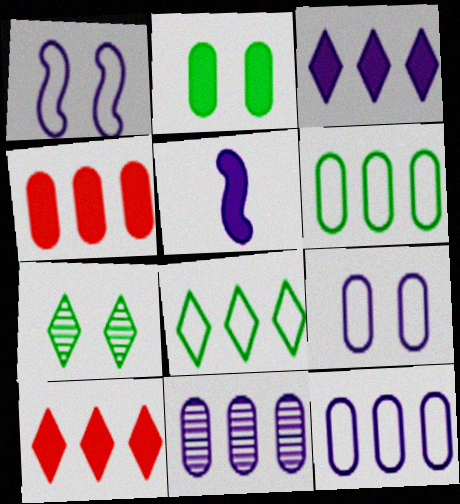[[2, 5, 10], 
[4, 6, 11]]